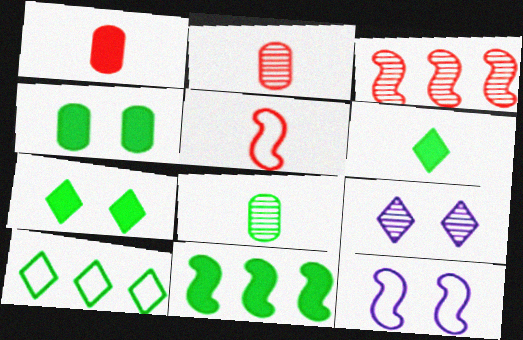[[3, 8, 9], 
[4, 6, 11]]